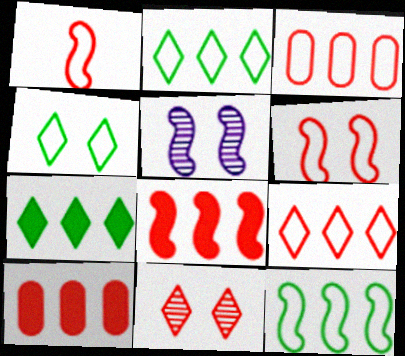[[1, 10, 11]]